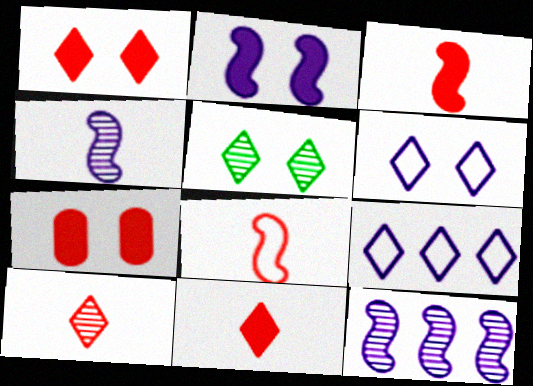[[1, 5, 6], 
[5, 9, 11]]